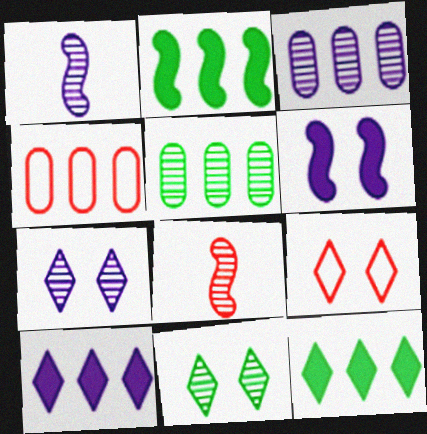[[1, 3, 7], 
[3, 8, 11], 
[5, 7, 8]]